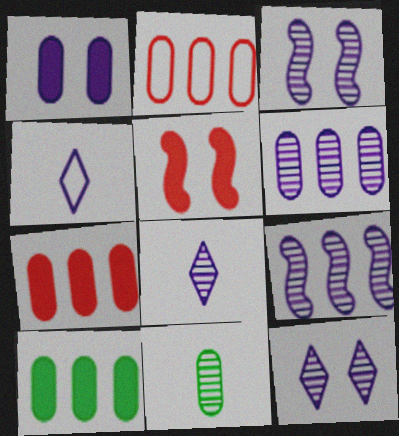[[1, 2, 11], 
[1, 4, 9], 
[2, 6, 10], 
[3, 6, 8]]